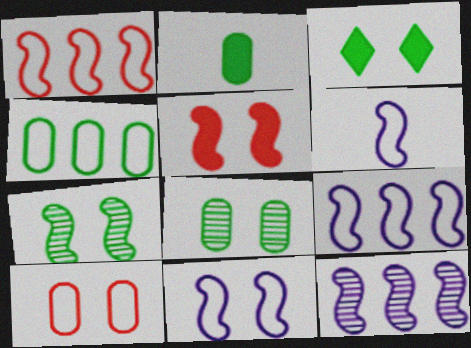[[2, 4, 8], 
[5, 7, 11], 
[6, 9, 11]]